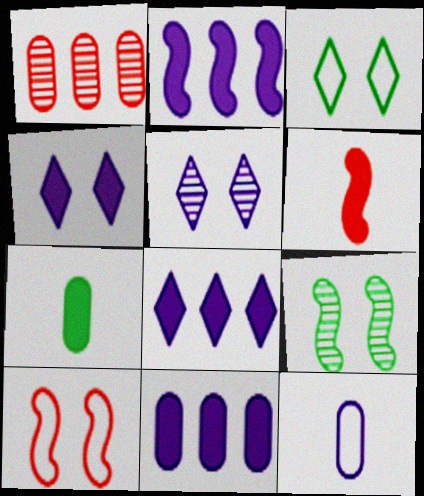[[2, 5, 12], 
[2, 8, 11]]